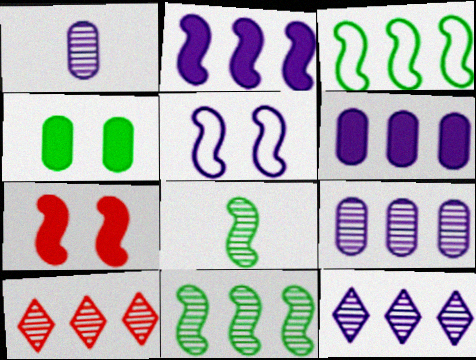[[3, 6, 10], 
[9, 10, 11]]